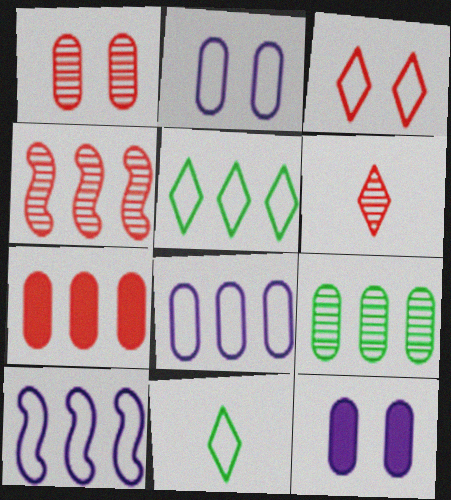[[1, 4, 6], 
[4, 11, 12], 
[7, 8, 9]]